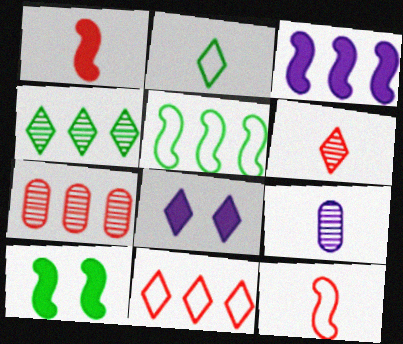[[1, 2, 9], 
[1, 3, 10], 
[9, 10, 11]]